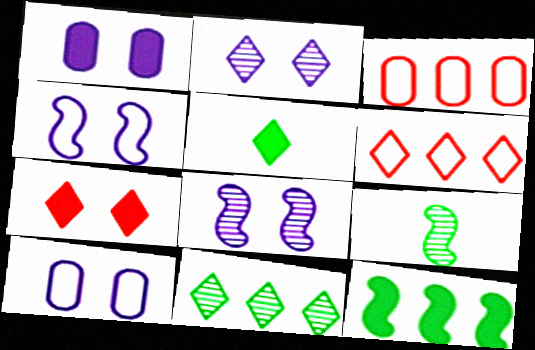[[1, 2, 4], 
[1, 6, 9], 
[2, 5, 6], 
[3, 5, 8]]